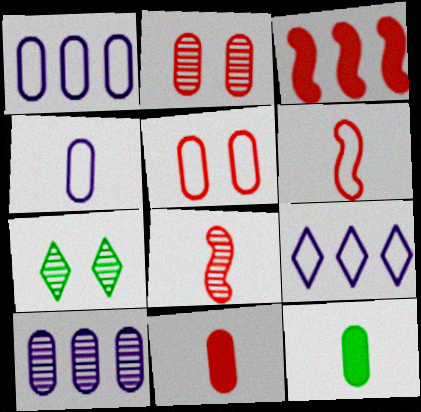[[1, 2, 12], 
[3, 4, 7], 
[5, 10, 12], 
[7, 8, 10]]